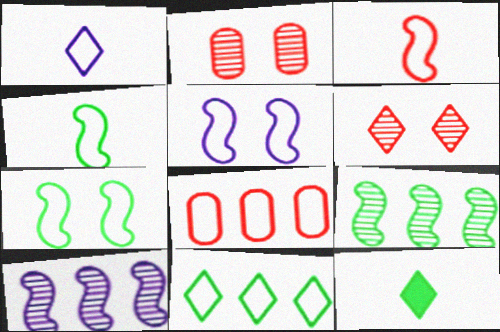[[1, 7, 8]]